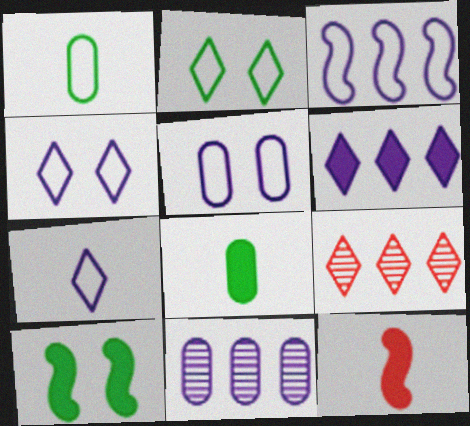[[2, 11, 12], 
[3, 5, 7], 
[3, 6, 11]]